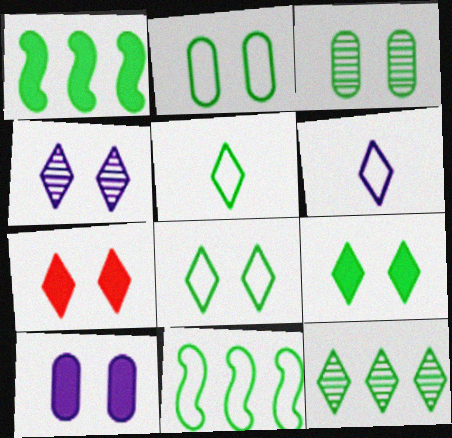[[1, 3, 5], 
[2, 5, 11], 
[4, 7, 8], 
[5, 9, 12], 
[6, 7, 12]]